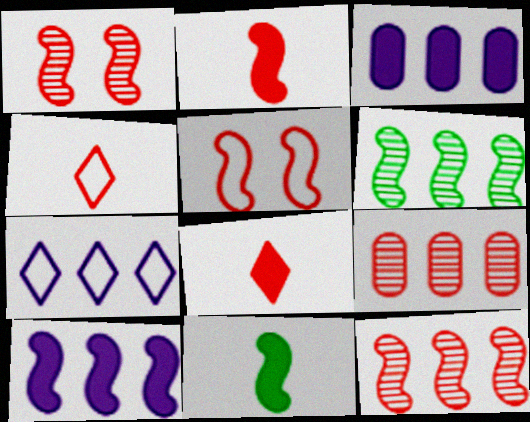[[2, 5, 12], 
[5, 8, 9]]